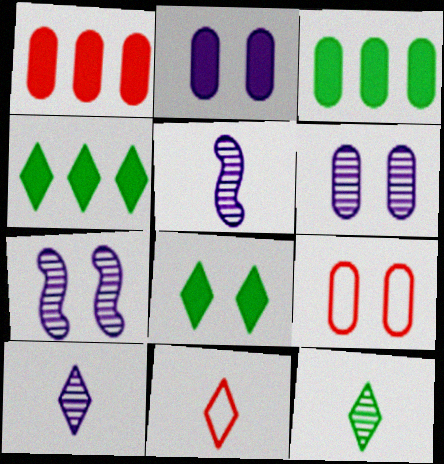[[3, 7, 11], 
[4, 5, 9], 
[7, 8, 9]]